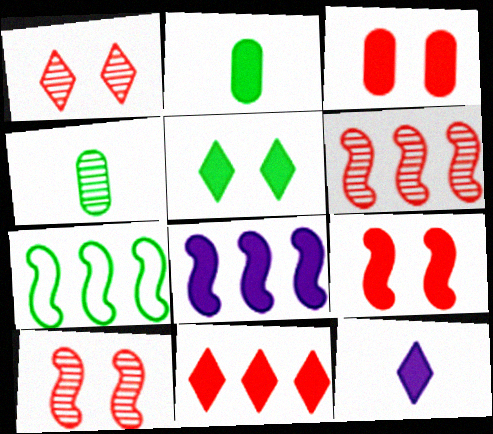[[4, 5, 7], 
[5, 11, 12], 
[6, 7, 8]]